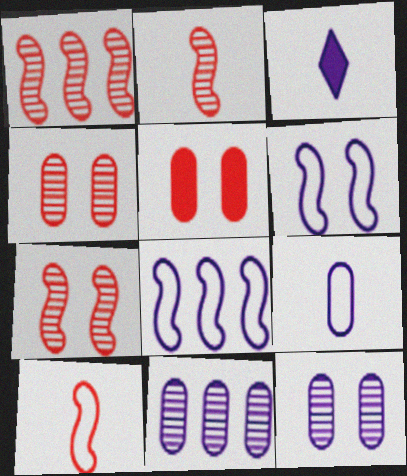[[1, 2, 7], 
[3, 6, 11], 
[3, 8, 12]]